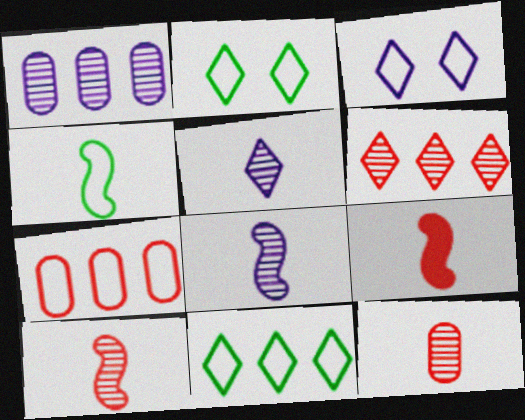[[1, 2, 9], 
[3, 4, 7], 
[4, 8, 9]]